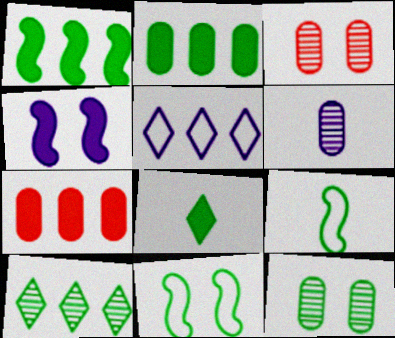[[4, 5, 6], 
[4, 7, 8]]